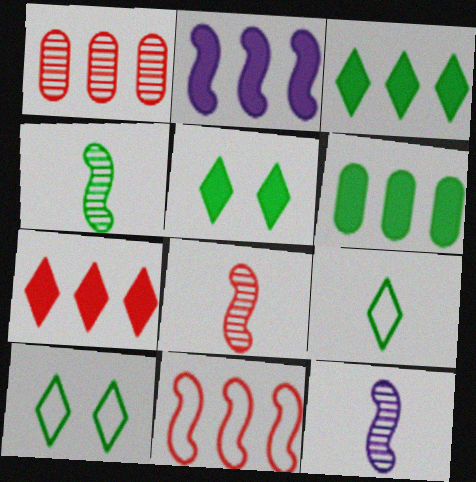[[1, 7, 11], 
[2, 6, 7], 
[4, 6, 10], 
[4, 8, 12]]